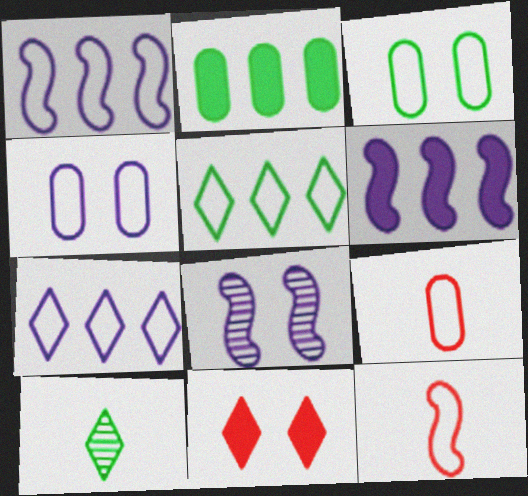[[3, 7, 12], 
[3, 8, 11], 
[4, 5, 12], 
[7, 10, 11]]